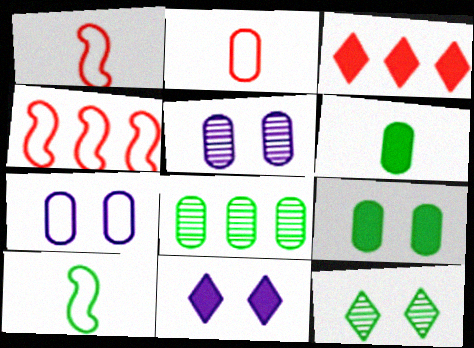[[1, 8, 11], 
[3, 5, 10]]